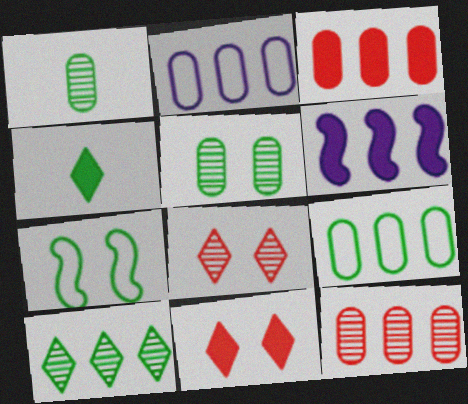[]